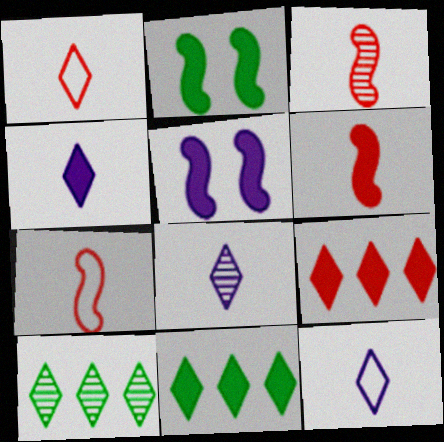[[3, 6, 7], 
[4, 8, 12]]